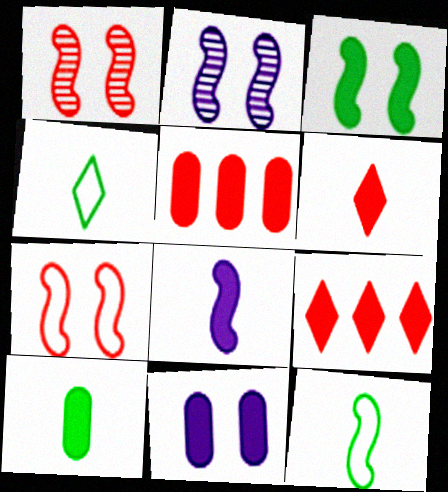[[2, 3, 7], 
[2, 4, 5], 
[5, 10, 11], 
[6, 8, 10]]